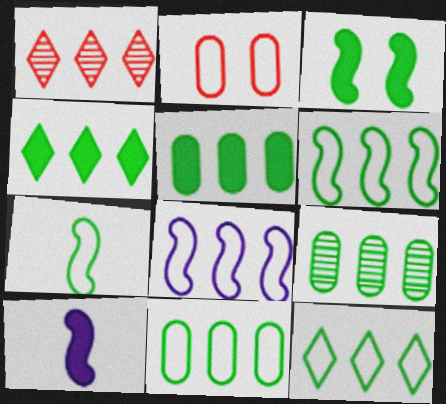[[1, 5, 8], 
[4, 6, 9], 
[5, 9, 11], 
[6, 11, 12]]